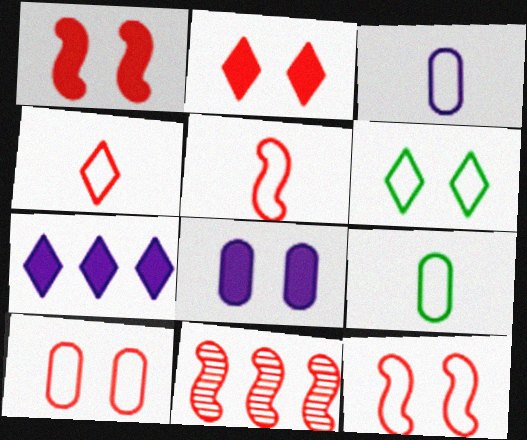[[1, 5, 11]]